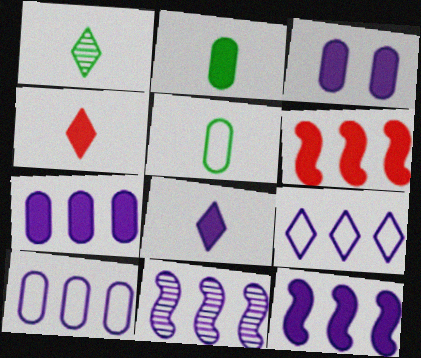[[3, 8, 12], 
[7, 9, 11]]